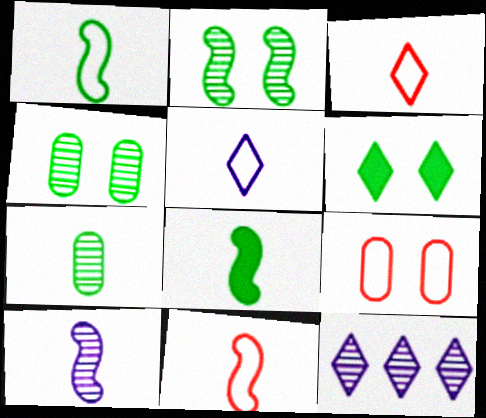[[3, 6, 12], 
[8, 9, 12], 
[8, 10, 11]]